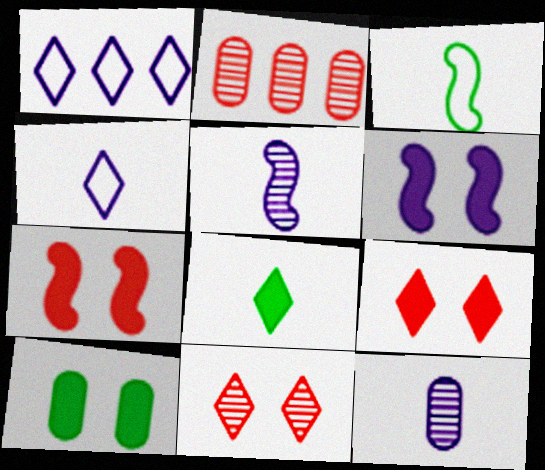[[1, 6, 12], 
[1, 8, 11], 
[6, 9, 10]]